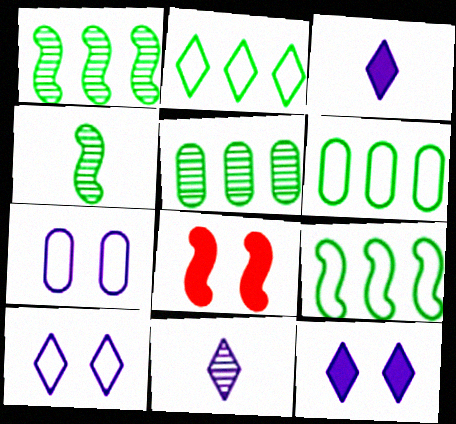[[2, 6, 9], 
[6, 8, 11]]